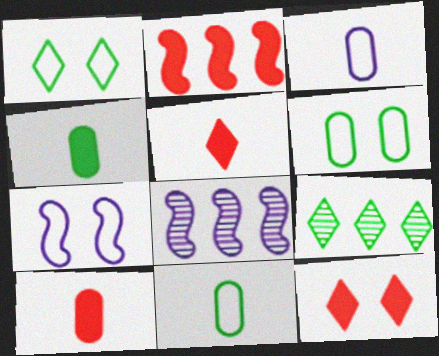[[1, 8, 10], 
[2, 10, 12], 
[5, 6, 8], 
[7, 9, 10], 
[8, 11, 12]]